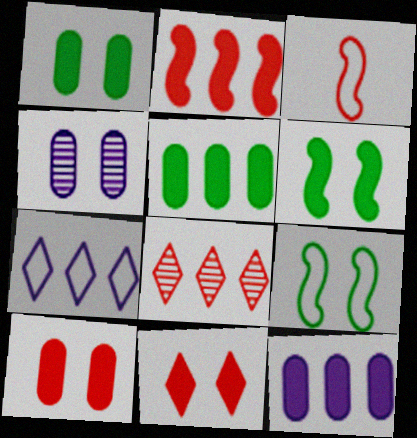[[3, 8, 10], 
[4, 9, 11]]